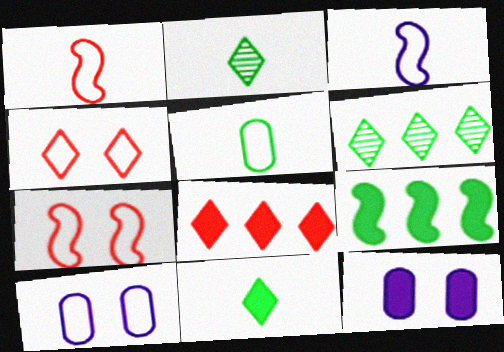[[1, 6, 12]]